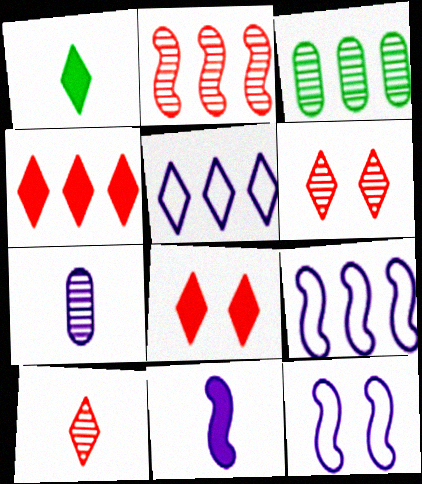[[1, 5, 6], 
[3, 4, 9]]